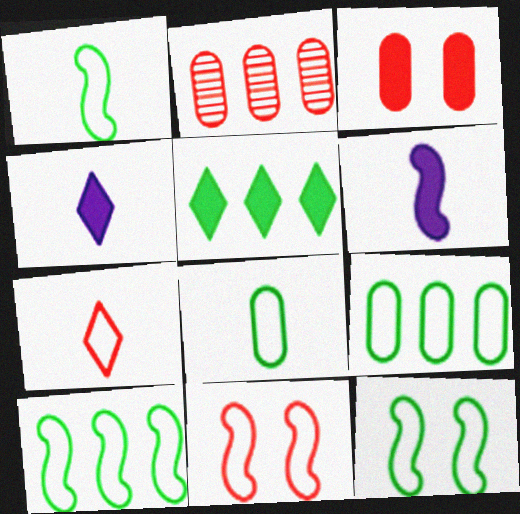[[1, 10, 12], 
[2, 4, 12], 
[3, 5, 6]]